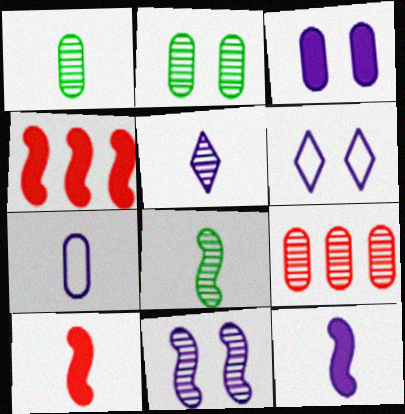[[1, 4, 6], 
[3, 6, 11], 
[5, 7, 12]]